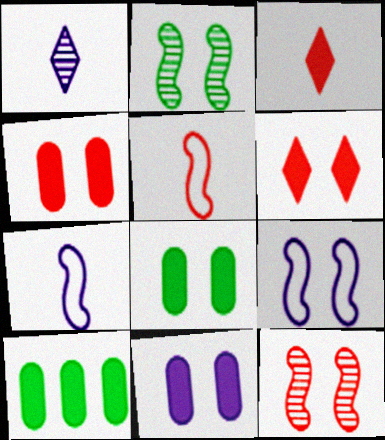[[4, 8, 11]]